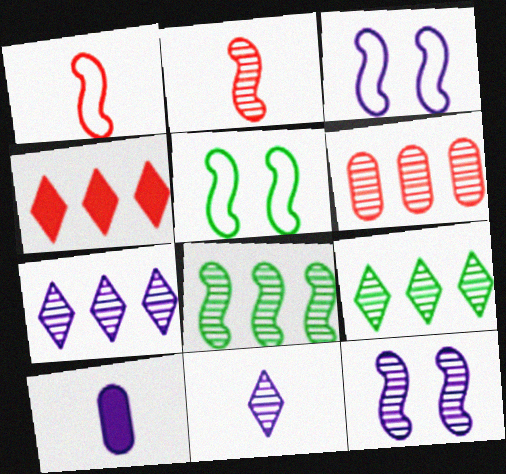[[2, 8, 12], 
[3, 7, 10], 
[6, 7, 8]]